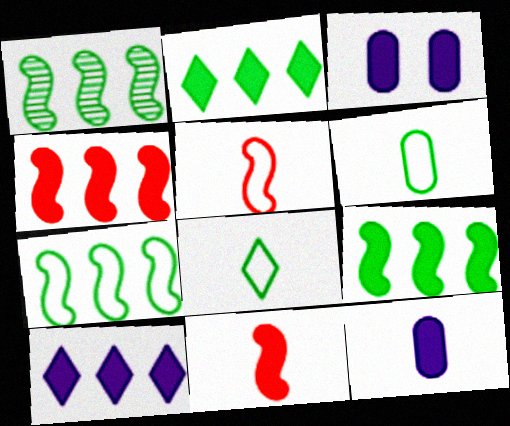[[1, 7, 9], 
[2, 3, 11]]